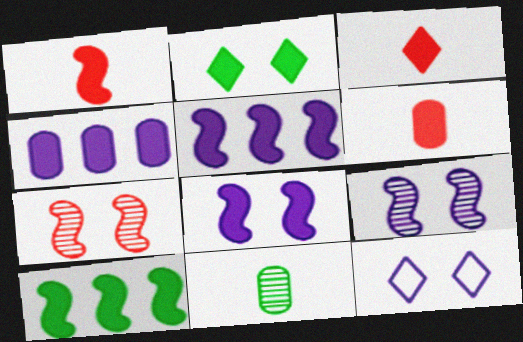[[1, 2, 4], 
[1, 3, 6], 
[1, 8, 10], 
[2, 5, 6]]